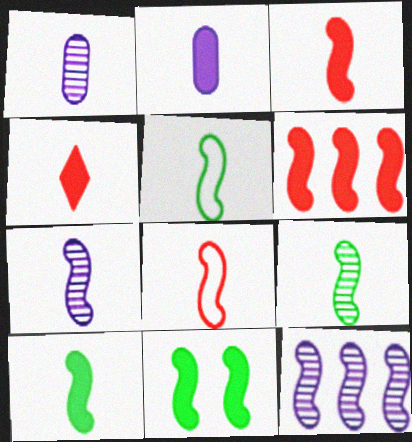[[1, 4, 5], 
[2, 4, 10], 
[3, 5, 7], 
[5, 9, 10], 
[7, 8, 10], 
[8, 11, 12]]